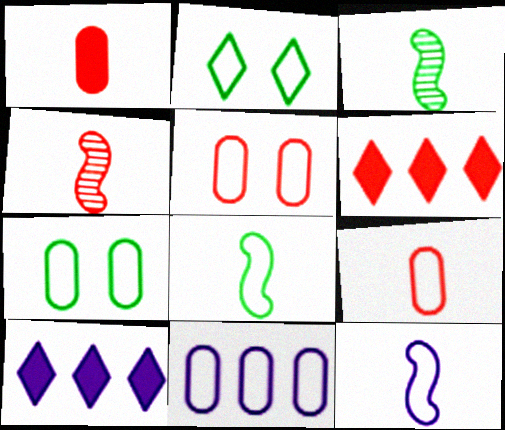[[3, 5, 10], 
[4, 5, 6], 
[4, 7, 10], 
[7, 9, 11]]